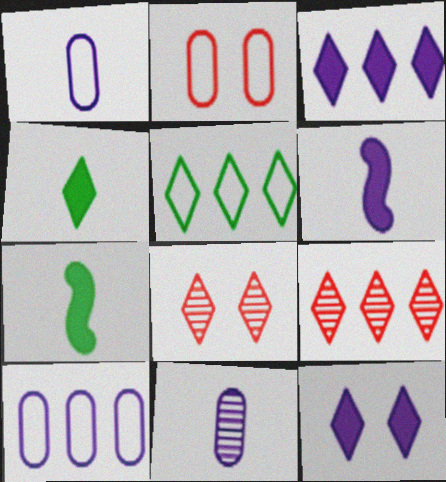[[3, 5, 9], 
[7, 8, 10]]